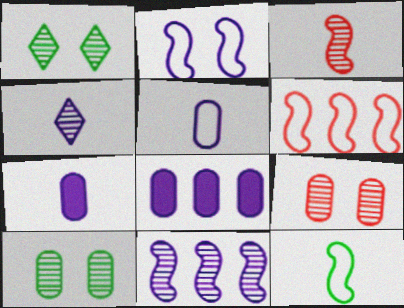[[1, 6, 7], 
[2, 4, 8], 
[2, 6, 12]]